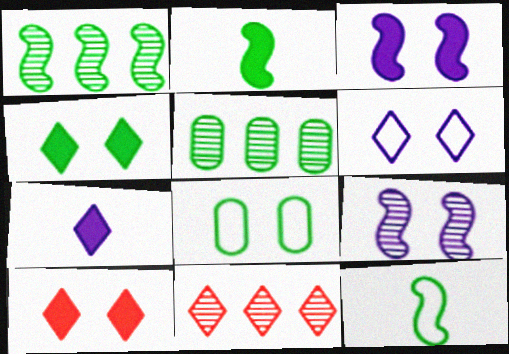[[4, 5, 12], 
[8, 9, 10]]